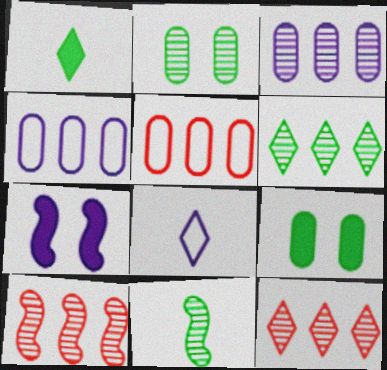[[2, 6, 11], 
[3, 6, 10], 
[3, 7, 8], 
[8, 9, 10]]